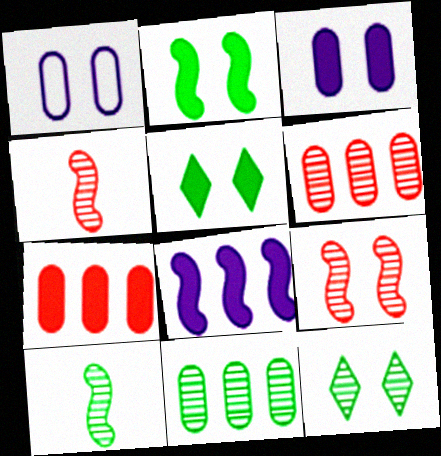[[1, 5, 9], 
[10, 11, 12]]